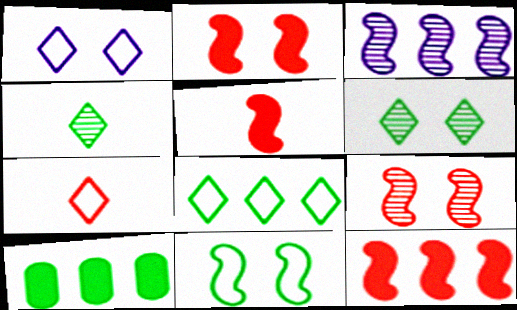[[1, 7, 8], 
[2, 5, 12], 
[3, 5, 11], 
[4, 10, 11]]